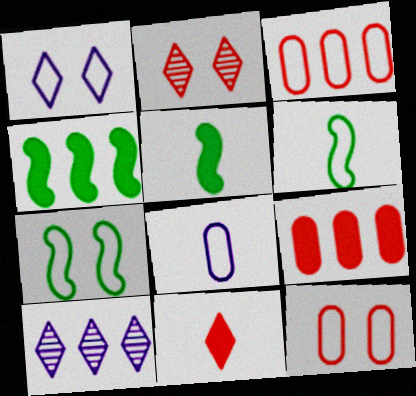[[1, 3, 6], 
[1, 7, 12], 
[2, 4, 8], 
[3, 4, 10], 
[5, 10, 12]]